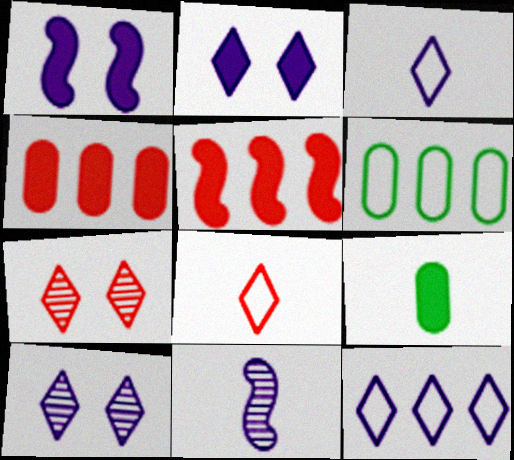[[2, 5, 9], 
[8, 9, 11]]